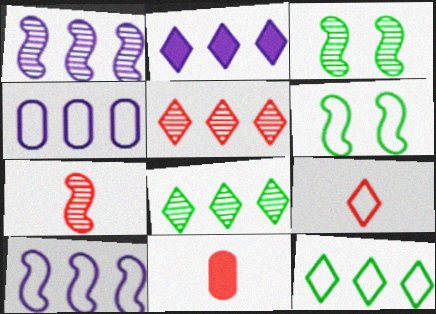[[1, 2, 4], 
[1, 3, 7], 
[2, 5, 12], 
[4, 6, 9], 
[7, 9, 11]]